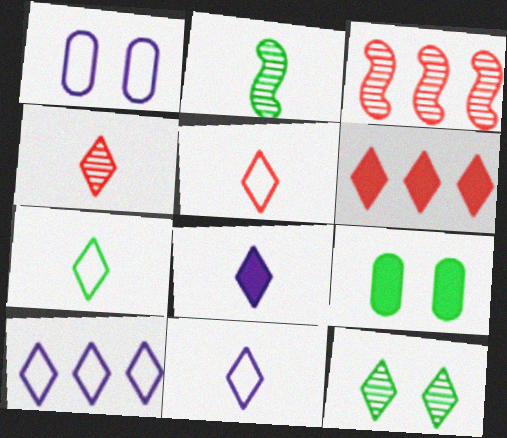[[1, 2, 6], 
[3, 9, 11], 
[4, 7, 8], 
[5, 7, 11], 
[6, 11, 12]]